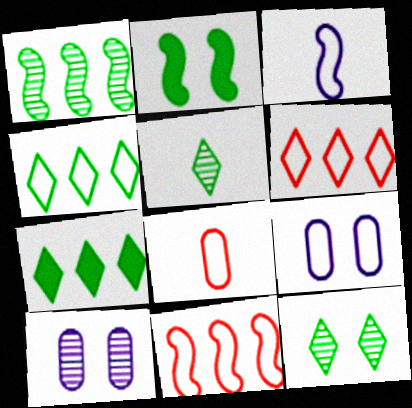[]